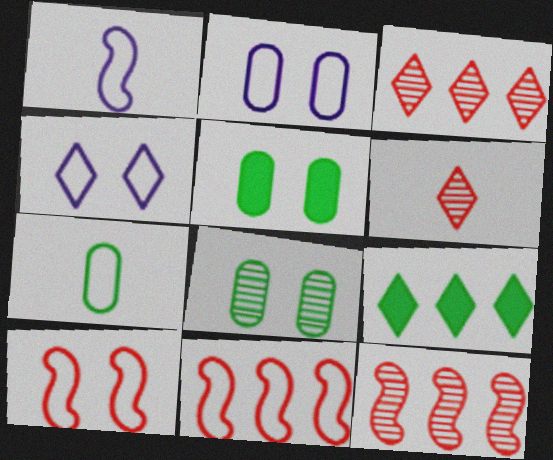[[1, 3, 5], 
[4, 6, 9], 
[4, 7, 11]]